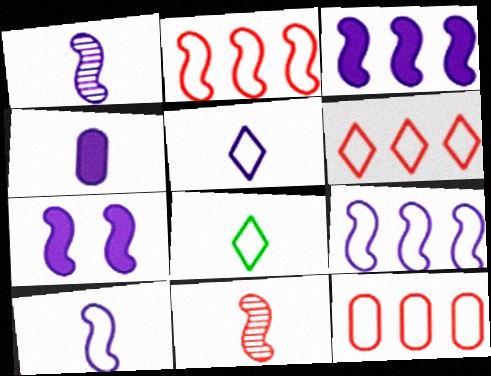[[1, 4, 5], 
[1, 7, 9], 
[2, 6, 12], 
[4, 8, 11]]